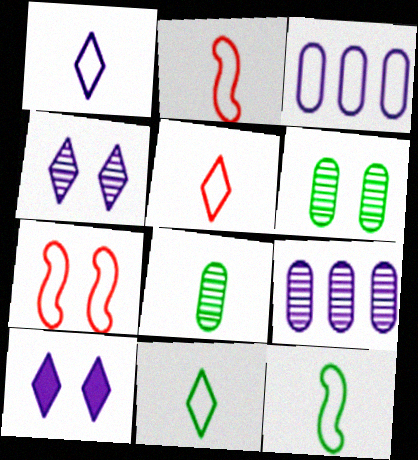[[1, 5, 11], 
[3, 7, 11], 
[6, 7, 10]]